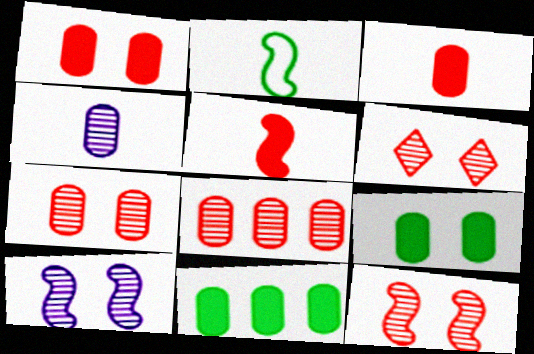[[6, 7, 12]]